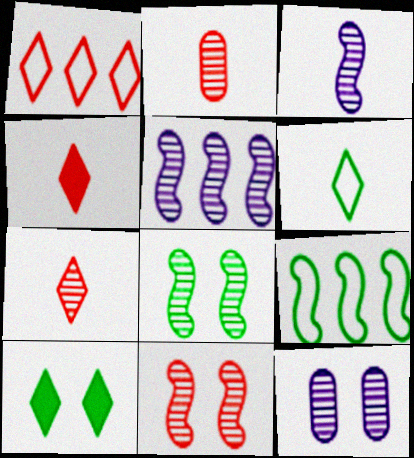[[4, 9, 12]]